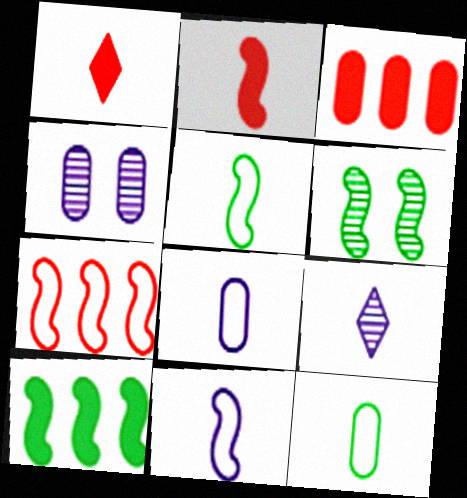[[2, 9, 12], 
[3, 4, 12], 
[5, 6, 10]]